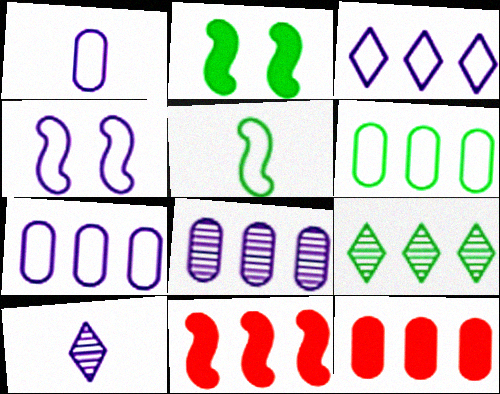[[1, 3, 4], 
[6, 8, 12], 
[7, 9, 11]]